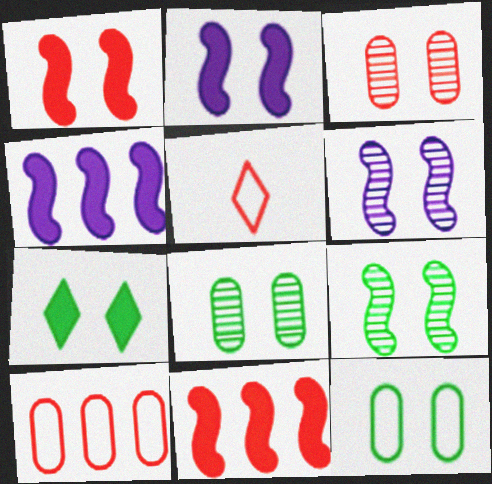[[3, 5, 11], 
[4, 5, 8], 
[7, 9, 12]]